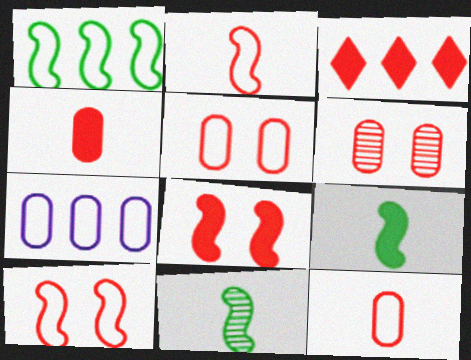[[2, 3, 6], 
[3, 4, 8]]